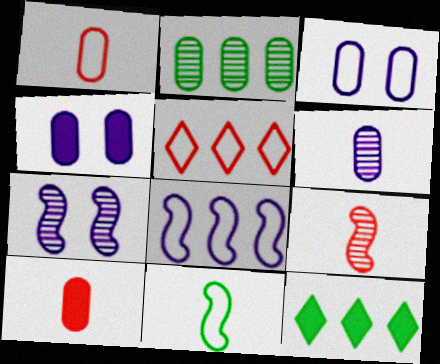[[1, 2, 4], 
[1, 7, 12], 
[2, 3, 10], 
[3, 5, 11], 
[3, 9, 12]]